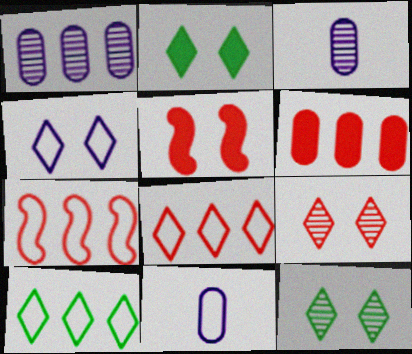[[2, 3, 7], 
[2, 4, 9], 
[3, 5, 10]]